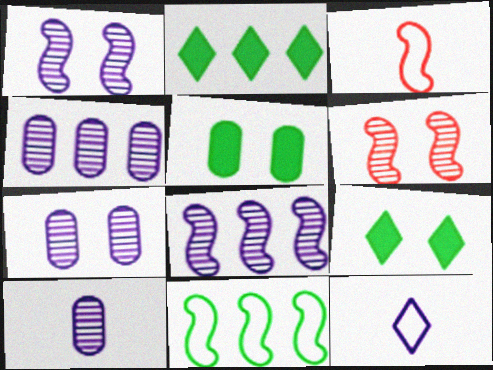[[2, 3, 7], 
[3, 4, 9], 
[4, 7, 10]]